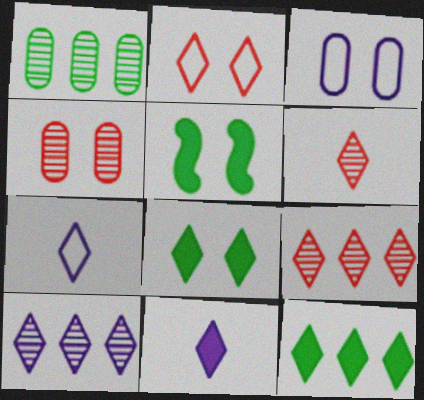[[7, 8, 9]]